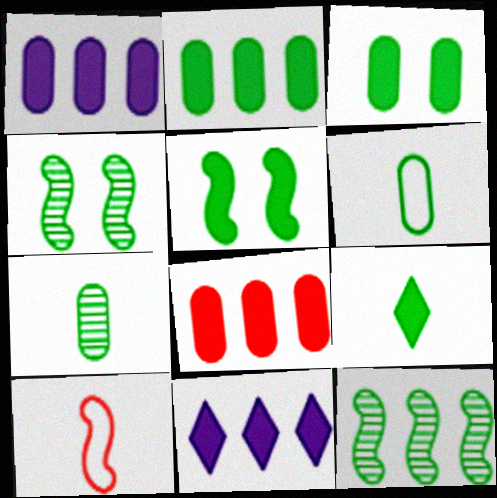[[1, 2, 8], 
[2, 5, 9]]